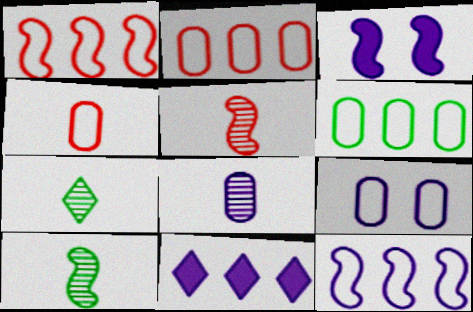[[1, 3, 10], 
[2, 3, 7], 
[4, 6, 9], 
[5, 7, 8]]